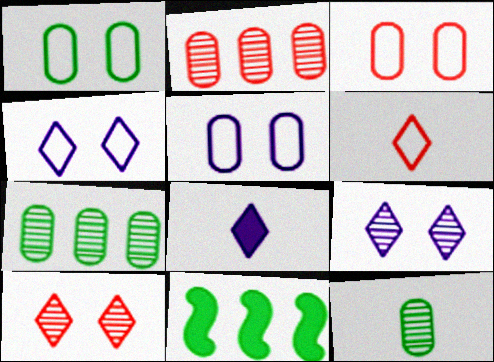[[1, 3, 5]]